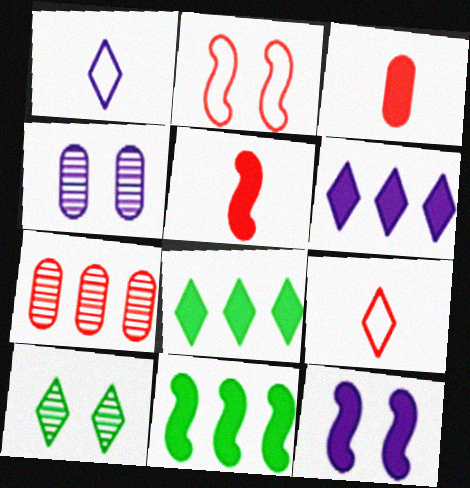[[3, 8, 12], 
[4, 9, 11], 
[5, 11, 12], 
[6, 9, 10]]